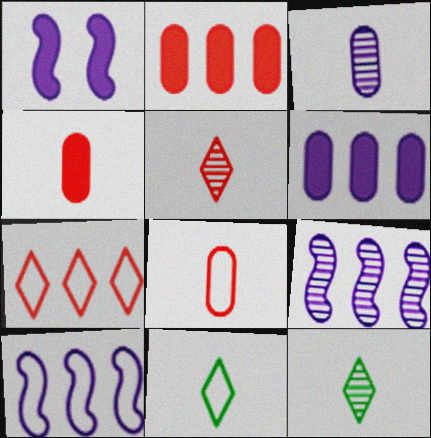[]